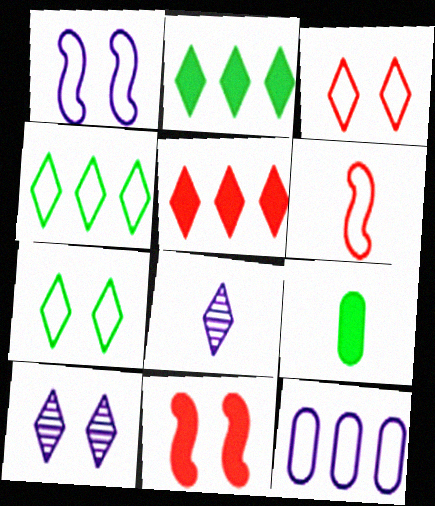[[2, 3, 8], 
[5, 7, 8], 
[6, 7, 12], 
[6, 8, 9]]